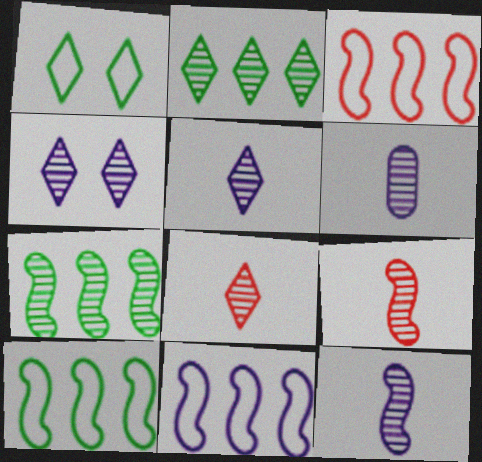[[2, 4, 8], 
[3, 10, 11], 
[5, 6, 12]]